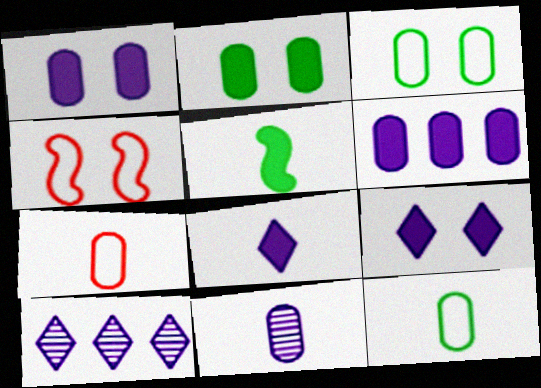[]